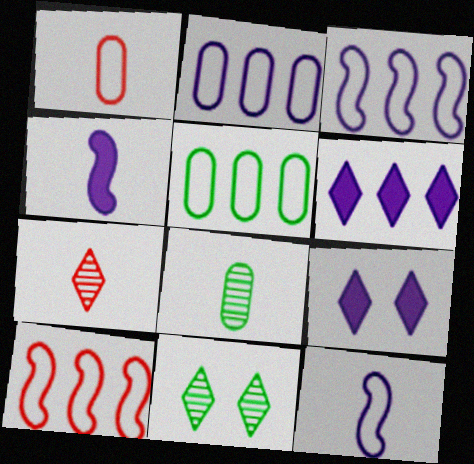[[8, 9, 10]]